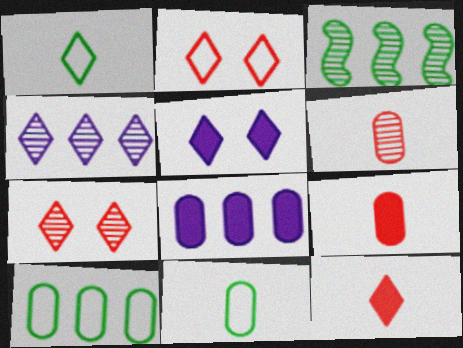[]